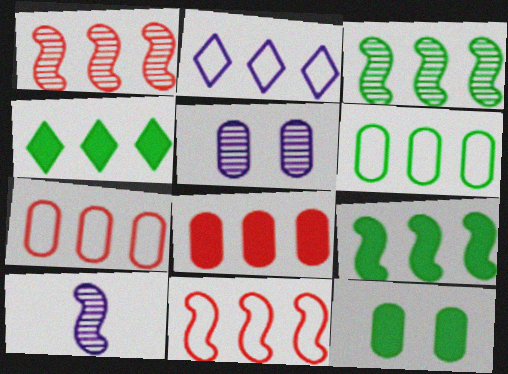[[2, 3, 8], 
[2, 6, 11], 
[3, 4, 6]]